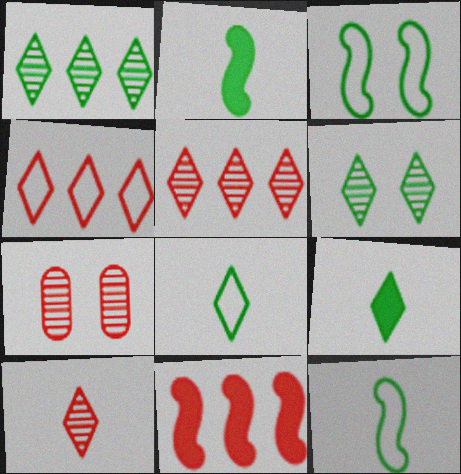[]